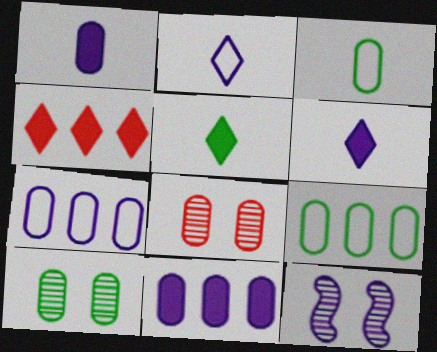[[1, 8, 9], 
[2, 11, 12], 
[3, 4, 12], 
[3, 8, 11], 
[6, 7, 12]]